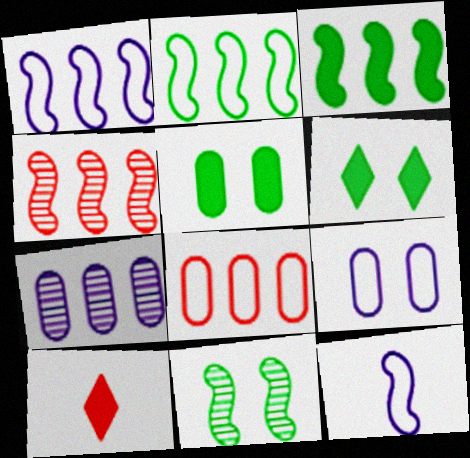[[1, 3, 4]]